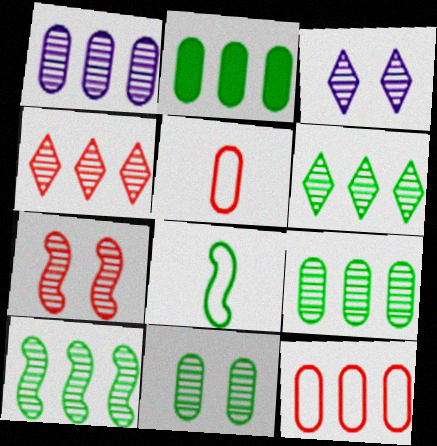[[1, 2, 12], 
[1, 4, 10], 
[3, 7, 11], 
[6, 9, 10]]